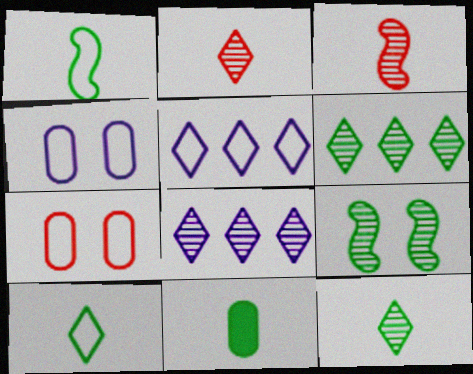[[1, 5, 7], 
[1, 11, 12]]